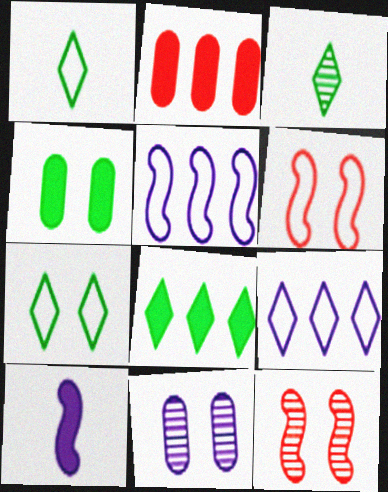[[3, 7, 8], 
[9, 10, 11]]